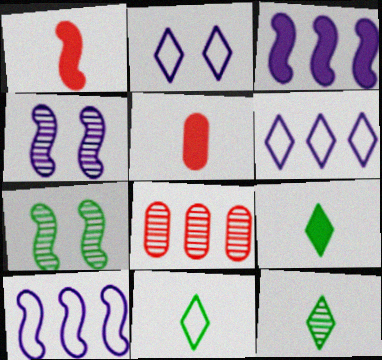[[1, 7, 10], 
[4, 8, 12], 
[5, 6, 7], 
[9, 11, 12]]